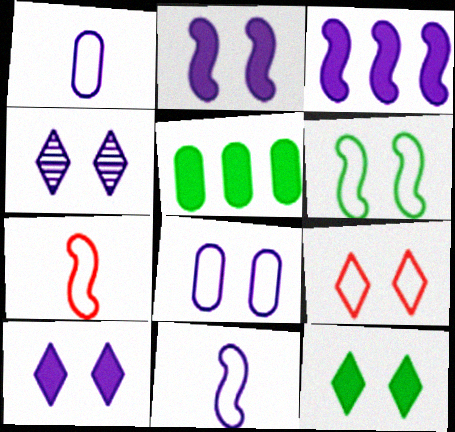[[1, 3, 4], 
[2, 4, 8], 
[4, 5, 7], 
[4, 9, 12], 
[6, 8, 9]]